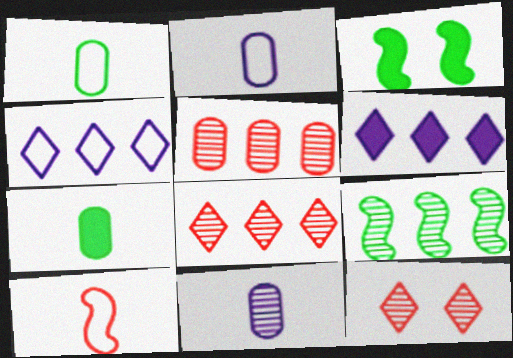[[2, 3, 8], 
[9, 11, 12]]